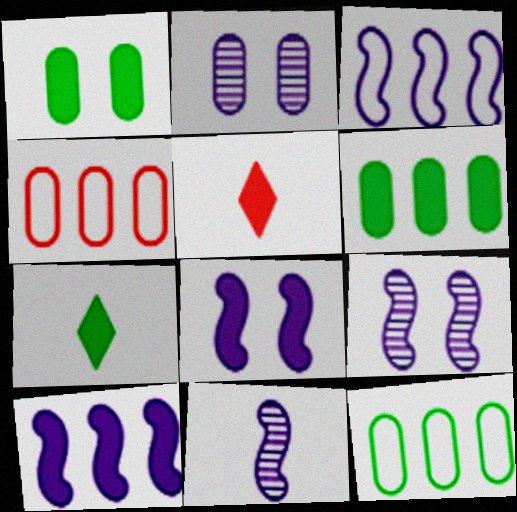[[1, 5, 10], 
[3, 8, 11], 
[4, 7, 9], 
[5, 6, 8], 
[5, 9, 12]]